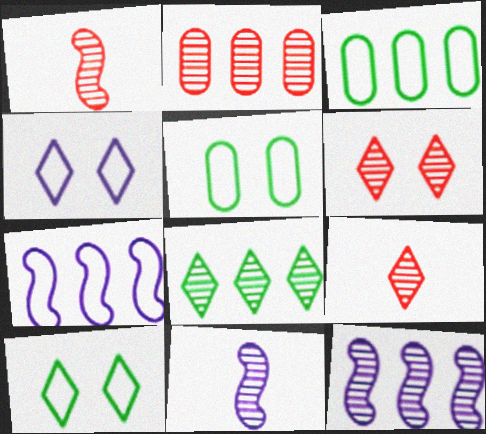[[1, 2, 6], 
[2, 8, 12]]